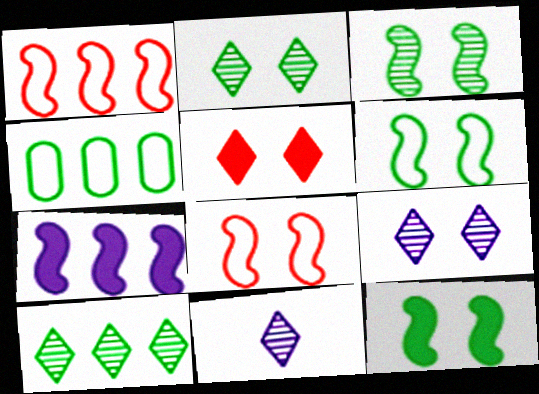[[3, 6, 12]]